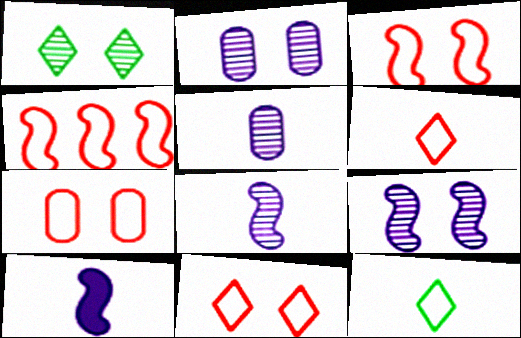[[3, 7, 11], 
[4, 6, 7]]